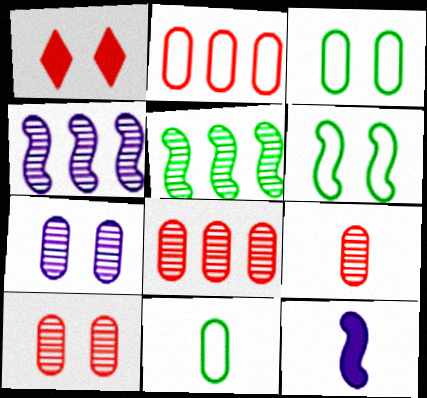[[1, 4, 11], 
[1, 6, 7], 
[8, 9, 10]]